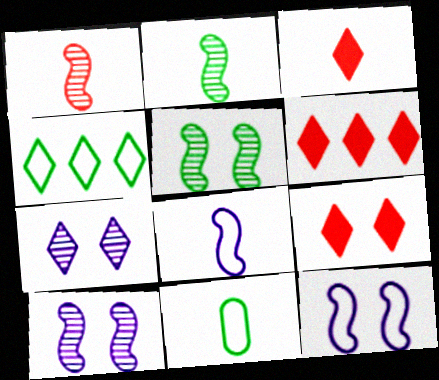[[3, 4, 7], 
[3, 6, 9], 
[6, 10, 11]]